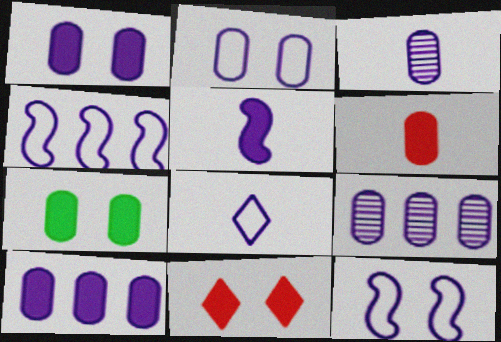[[2, 3, 10], 
[2, 4, 8], 
[3, 5, 8], 
[6, 7, 10]]